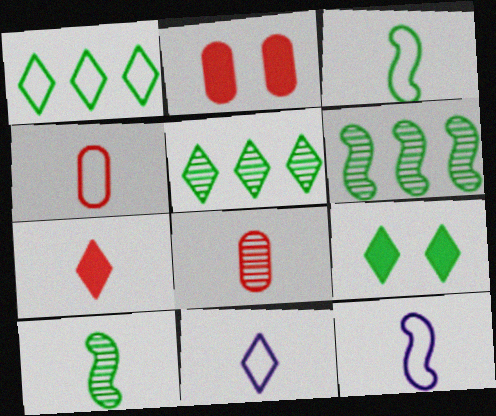[[2, 5, 12], 
[2, 6, 11], 
[3, 4, 11]]